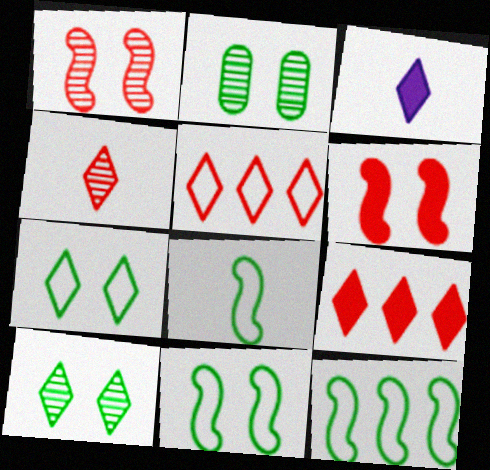[[3, 5, 10], 
[8, 11, 12]]